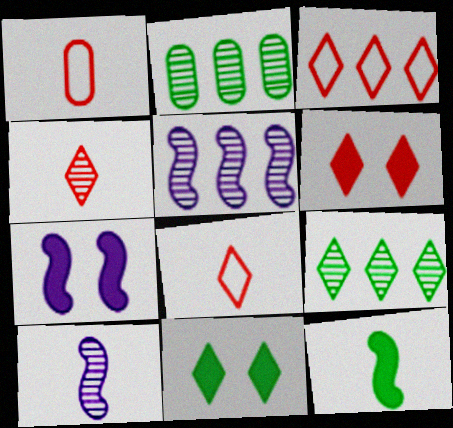[[1, 5, 11], 
[1, 7, 9], 
[2, 7, 8], 
[3, 4, 6]]